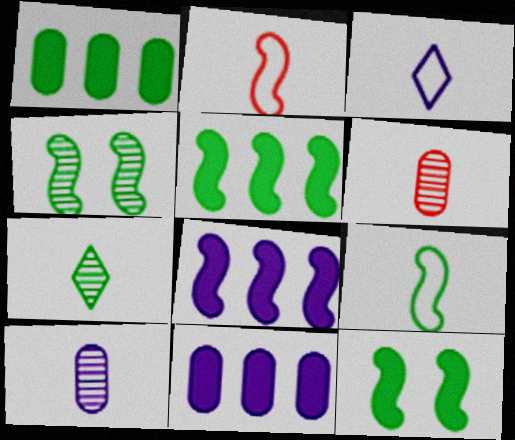[[2, 4, 8], 
[4, 5, 9]]